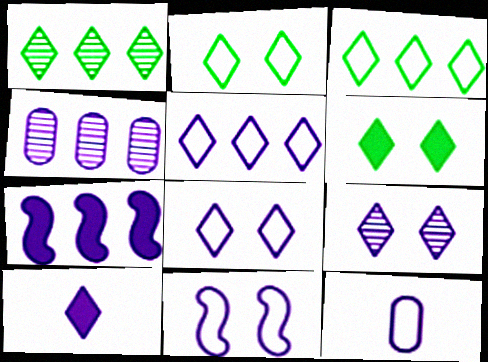[[4, 5, 7], 
[4, 10, 11], 
[5, 9, 10], 
[5, 11, 12], 
[7, 9, 12]]